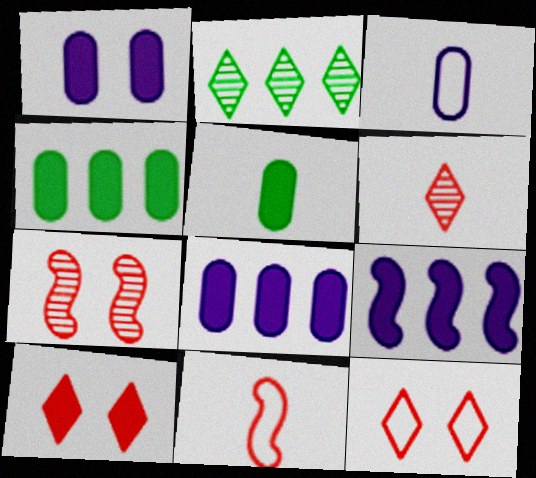[[1, 2, 11], 
[5, 9, 10]]